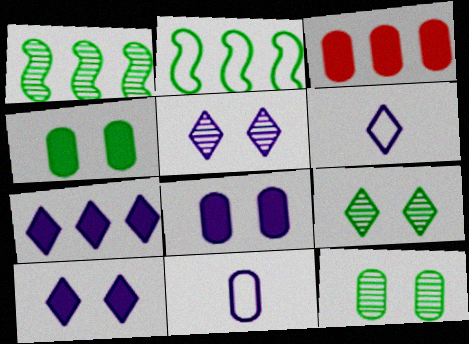[[3, 11, 12], 
[5, 6, 7]]